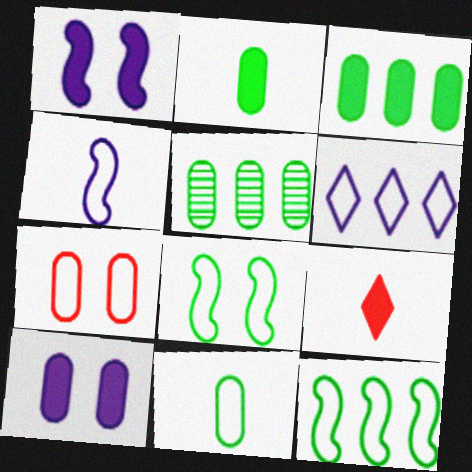[[1, 3, 9]]